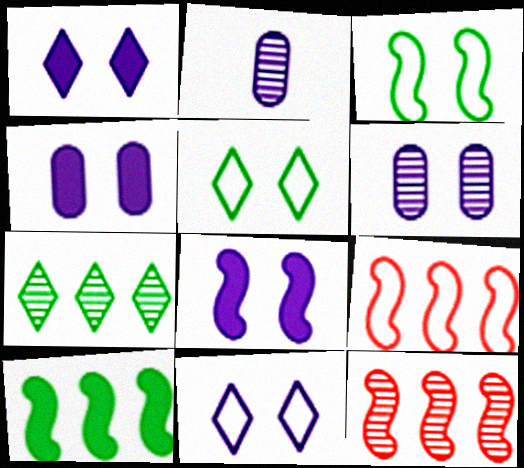[[1, 4, 8], 
[6, 8, 11]]